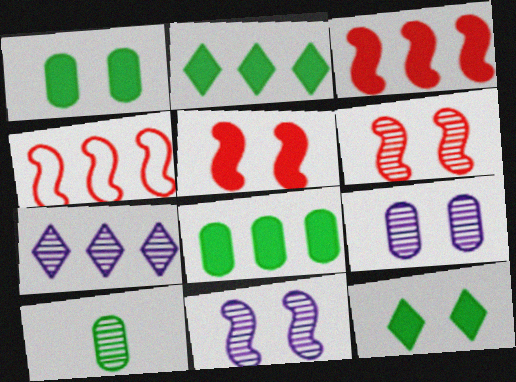[[4, 7, 8], 
[6, 7, 10]]